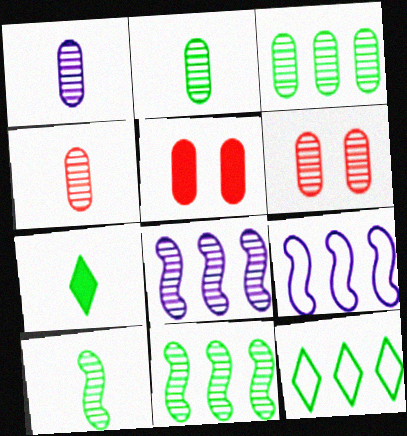[[1, 2, 4], 
[1, 3, 6], 
[6, 7, 9]]